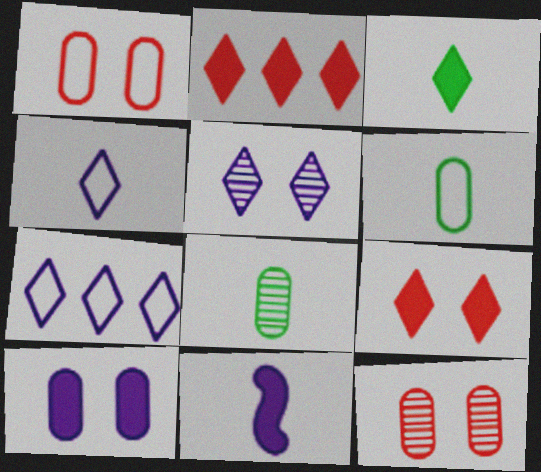[]